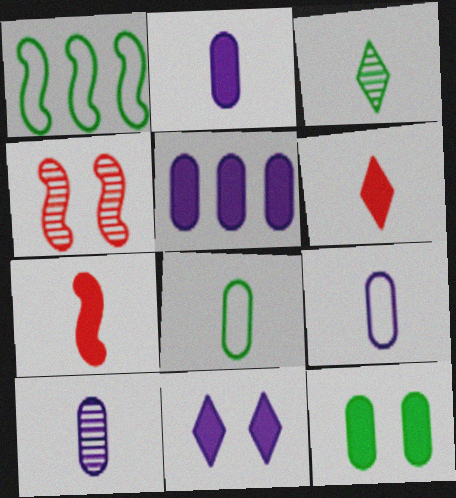[[1, 3, 12], 
[2, 9, 10], 
[3, 7, 9]]